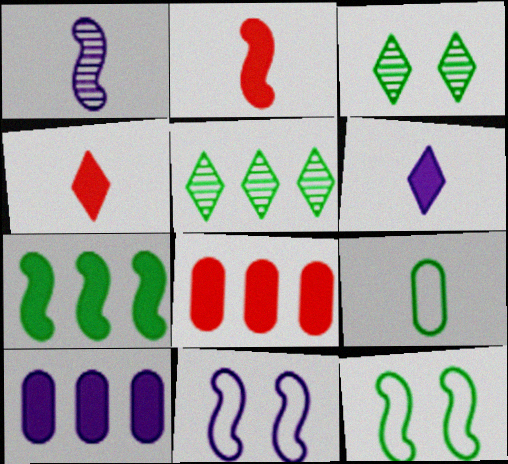[[1, 4, 9], 
[3, 7, 9]]